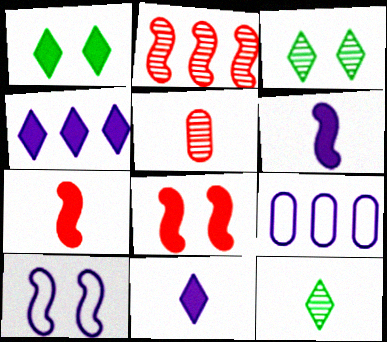[[3, 7, 9], 
[8, 9, 12]]